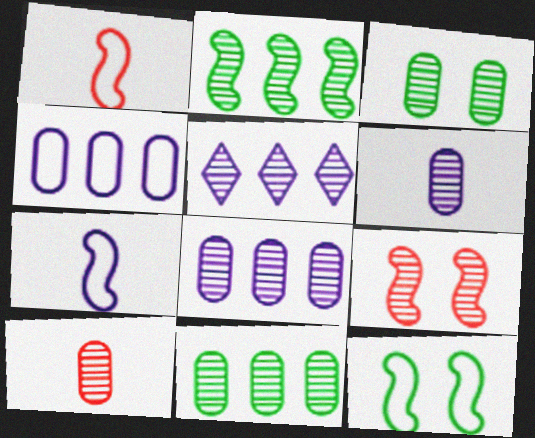[[3, 8, 10]]